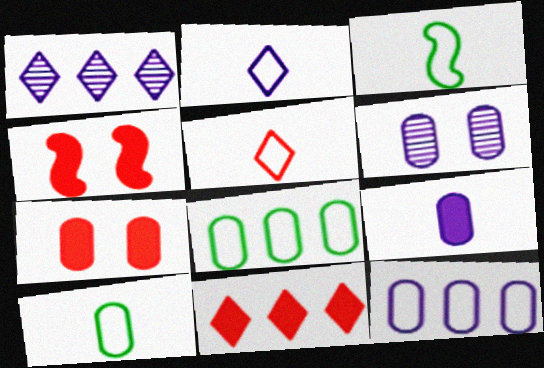[[1, 3, 7], 
[1, 4, 10], 
[3, 6, 11], 
[6, 9, 12]]